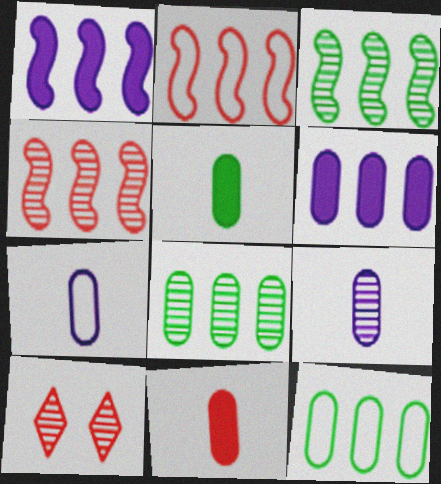[[1, 2, 3], 
[2, 10, 11], 
[3, 9, 10]]